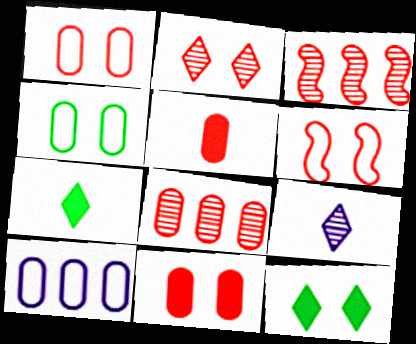[[1, 5, 8], 
[2, 6, 11]]